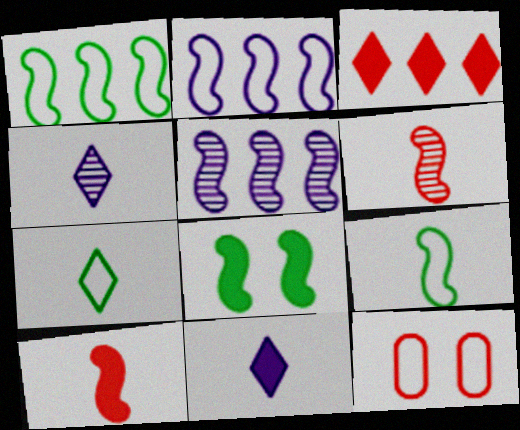[[2, 6, 8], 
[2, 7, 12], 
[3, 6, 12]]